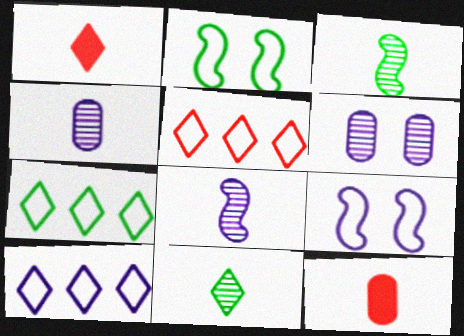[[5, 7, 10]]